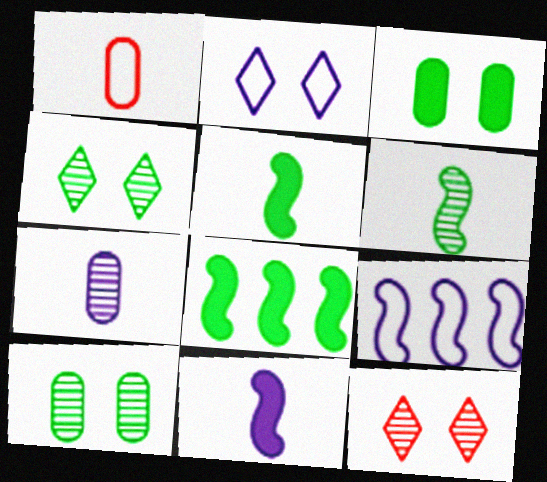[]